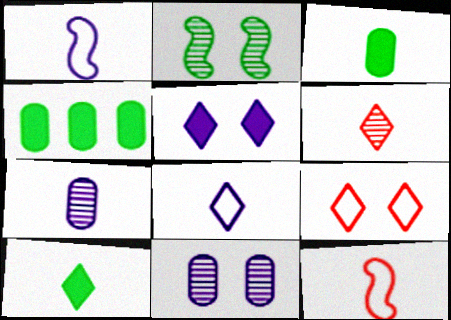[[1, 3, 6], 
[6, 8, 10], 
[7, 10, 12]]